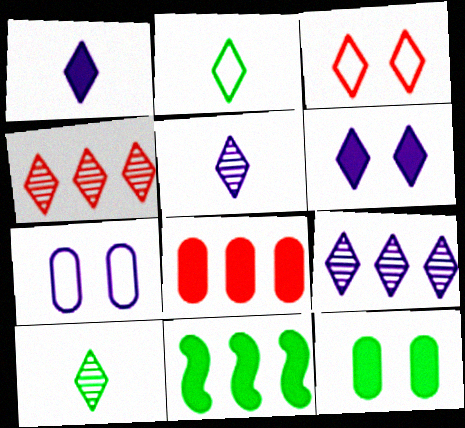[[2, 4, 6]]